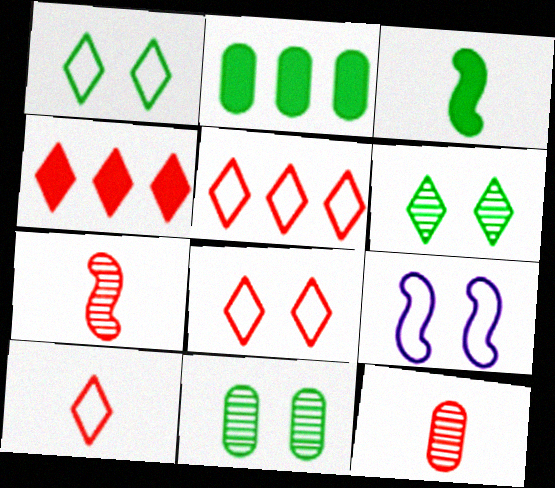[[5, 8, 10]]